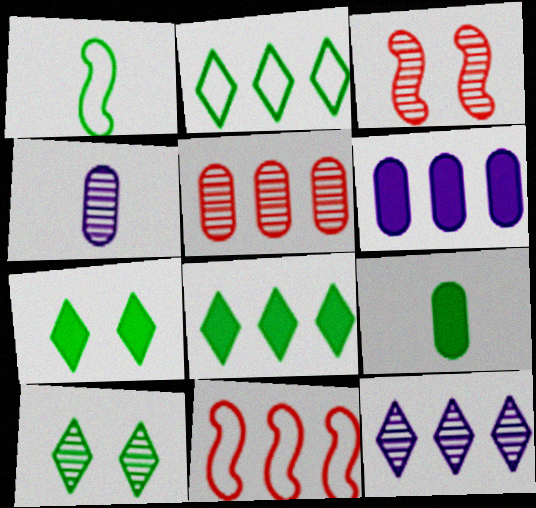[[4, 7, 11]]